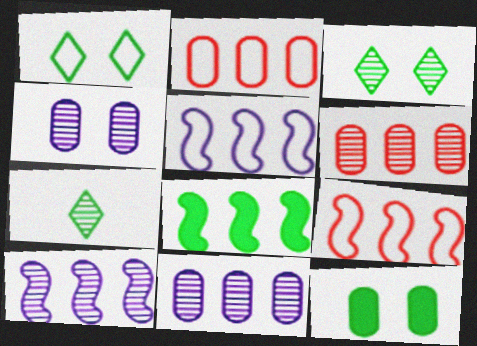[[8, 9, 10]]